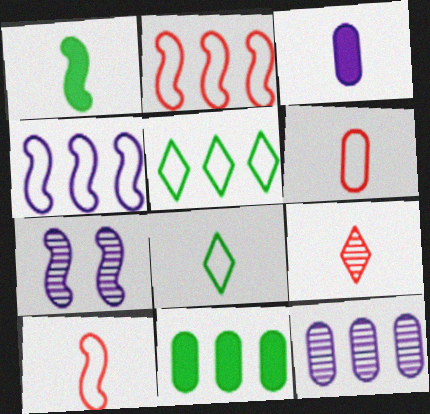[[1, 2, 7]]